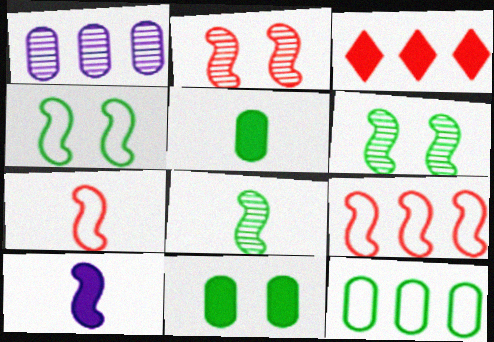[[3, 10, 11], 
[6, 9, 10], 
[7, 8, 10]]